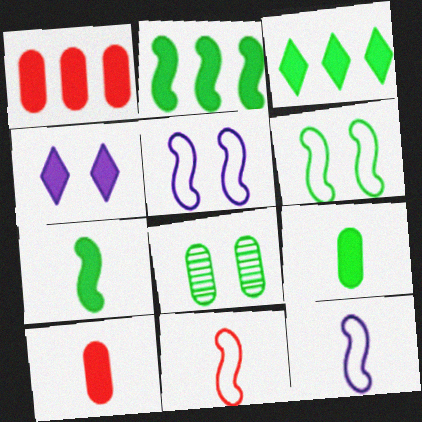[[1, 4, 7], 
[2, 4, 10]]